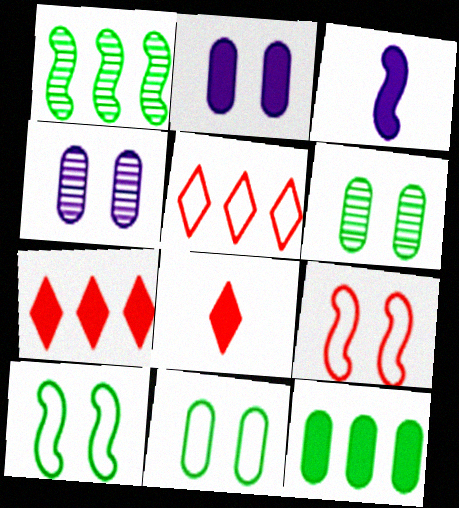[[1, 3, 9], 
[3, 5, 6]]